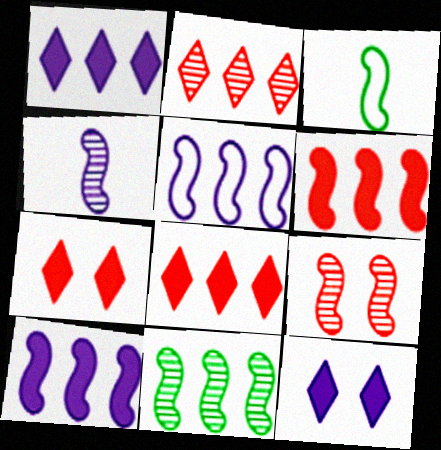[[3, 9, 10], 
[4, 9, 11], 
[5, 6, 11]]